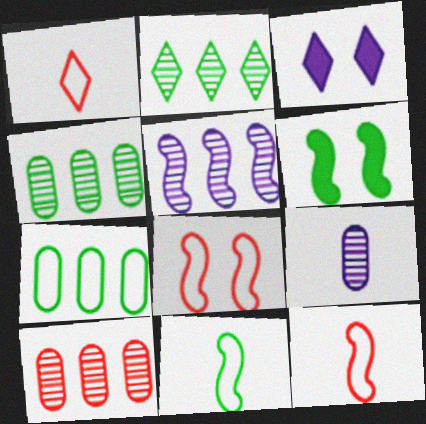[[1, 2, 3], 
[2, 5, 10], 
[3, 4, 12], 
[3, 10, 11], 
[5, 6, 12]]